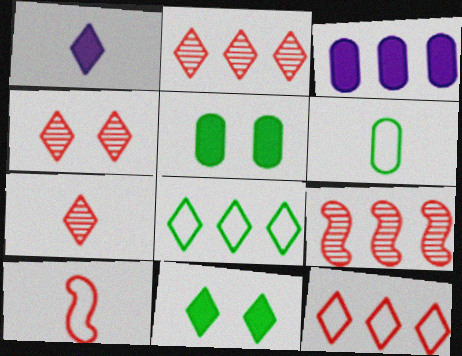[[1, 4, 8], 
[2, 4, 7], 
[3, 8, 9]]